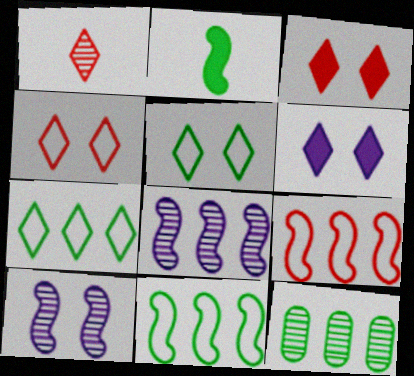[[1, 6, 7], 
[1, 10, 12], 
[2, 5, 12], 
[2, 9, 10]]